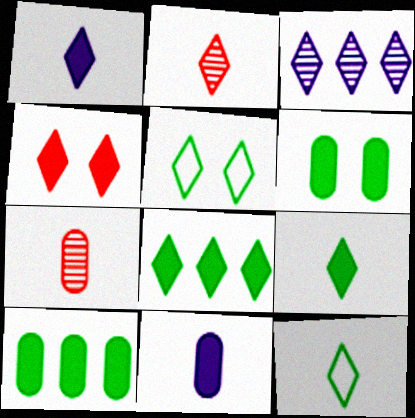[[1, 2, 12], 
[1, 4, 8], 
[3, 4, 12]]